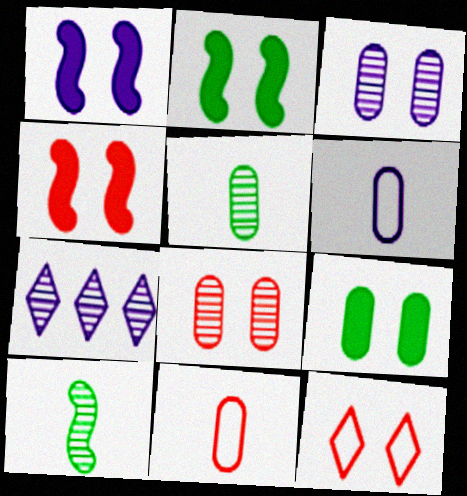[[1, 2, 4], 
[1, 6, 7], 
[2, 3, 12], 
[2, 7, 11], 
[4, 8, 12], 
[7, 8, 10]]